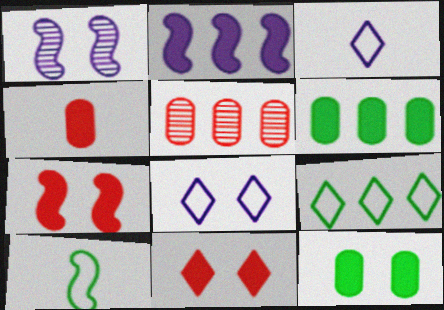[[1, 4, 9], 
[2, 5, 9]]